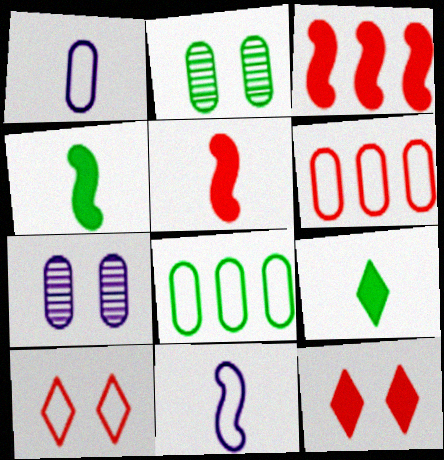[[8, 10, 11]]